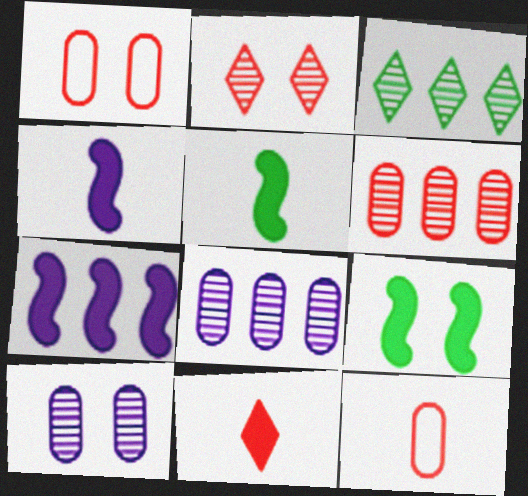[[1, 3, 4]]